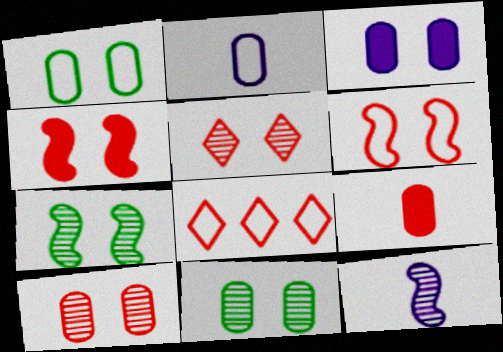[[1, 3, 10]]